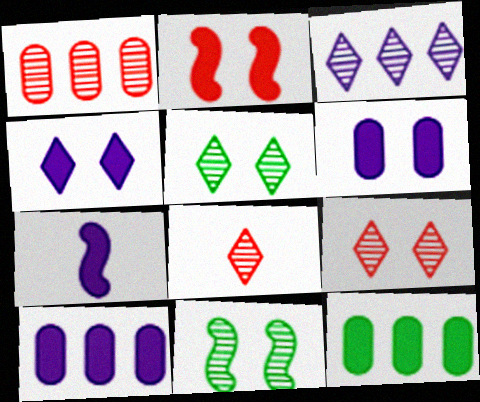[[3, 5, 8], 
[4, 7, 10]]